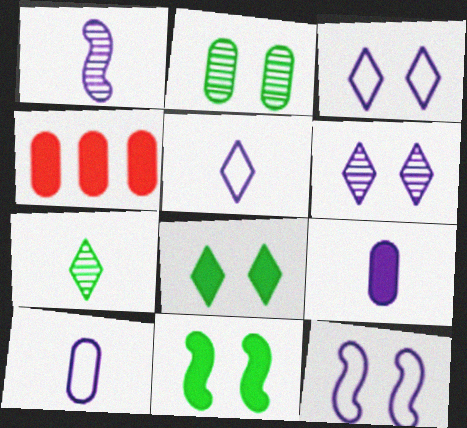[[1, 5, 9], 
[2, 4, 10], 
[4, 7, 12]]